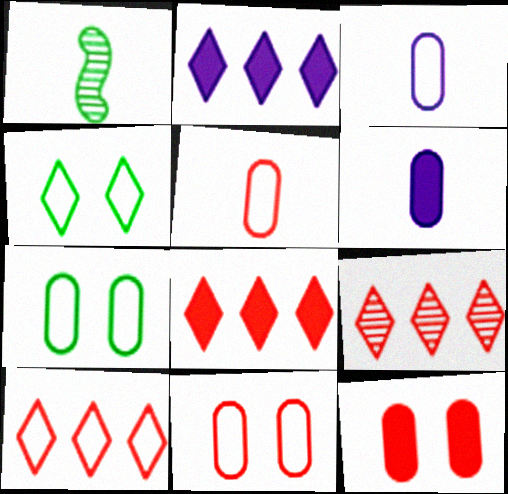[[1, 2, 11], 
[8, 9, 10]]